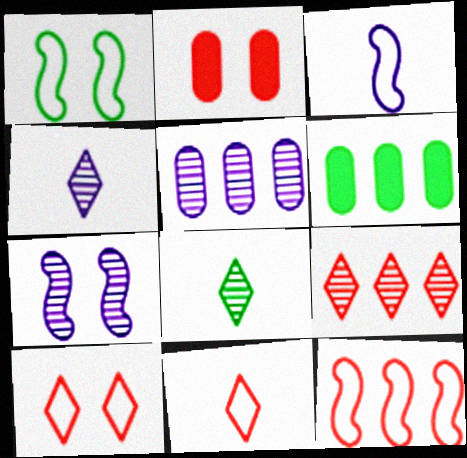[[1, 3, 12], 
[1, 6, 8], 
[4, 5, 7], 
[6, 7, 11]]